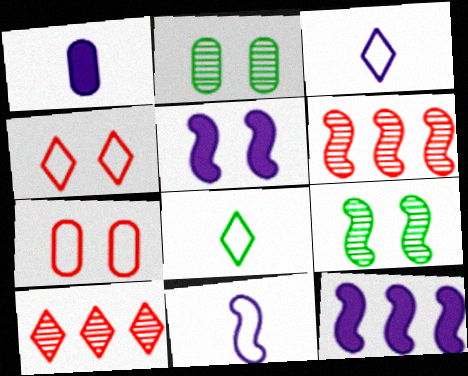[[2, 4, 5]]